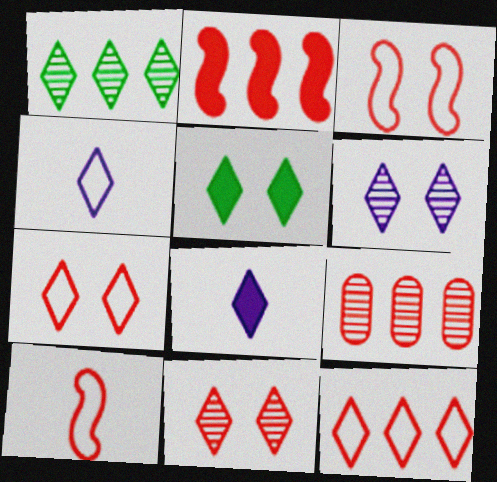[[1, 7, 8], 
[2, 9, 12], 
[5, 6, 7]]